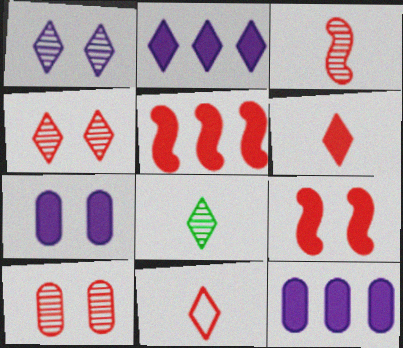[[5, 10, 11]]